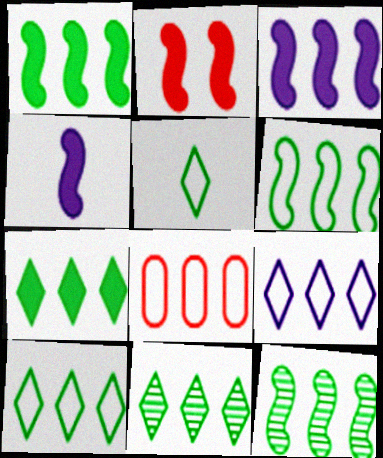[[1, 2, 4], 
[1, 6, 12], 
[3, 8, 11], 
[6, 8, 9], 
[7, 10, 11]]